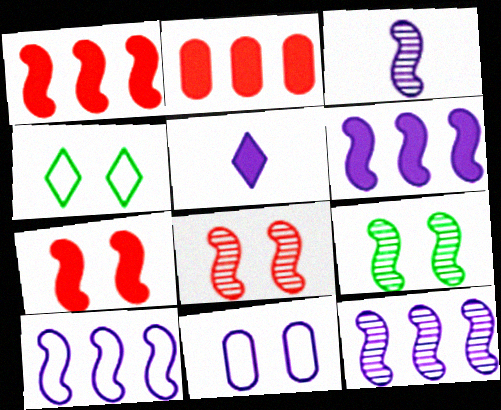[[2, 3, 4], 
[5, 11, 12], 
[6, 10, 12]]